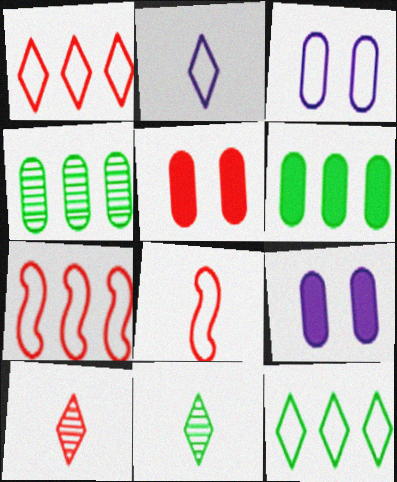[[3, 8, 12], 
[5, 7, 10], 
[7, 9, 11]]